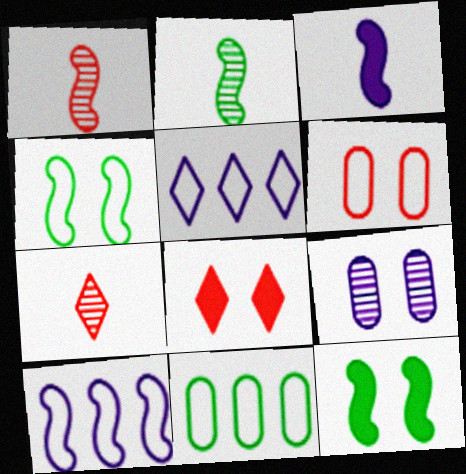[[1, 10, 12], 
[3, 5, 9], 
[4, 8, 9]]